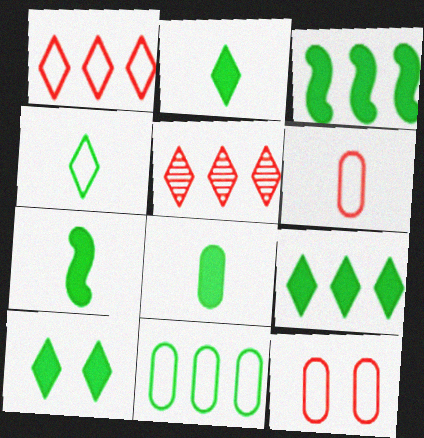[[2, 7, 8], 
[2, 9, 10], 
[3, 8, 10]]